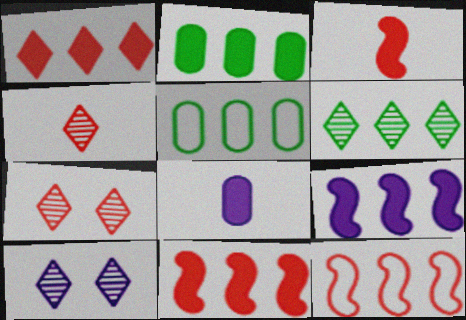[[1, 2, 9], 
[3, 5, 10], 
[4, 6, 10]]